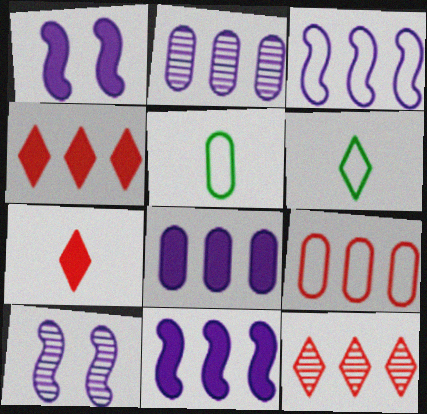[[1, 5, 12], 
[4, 5, 10]]